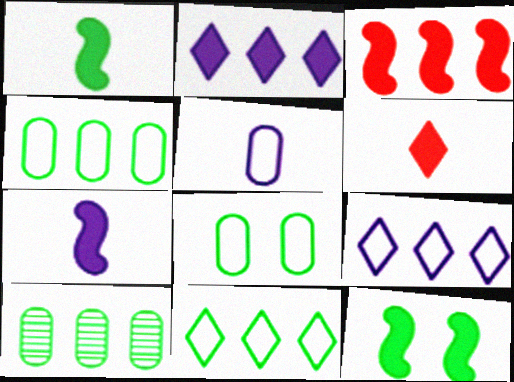[[3, 7, 12], 
[3, 9, 10]]